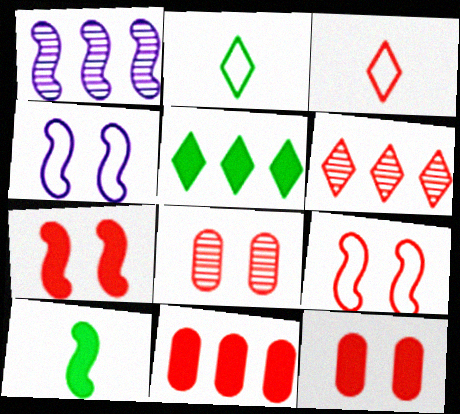[[1, 2, 12], 
[1, 9, 10]]